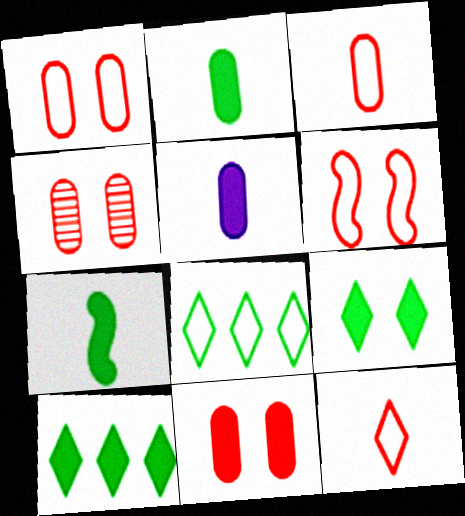[[1, 4, 11]]